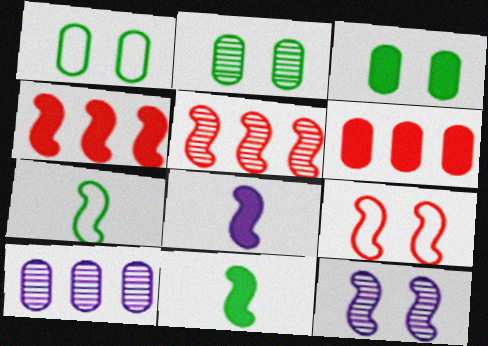[[1, 2, 3], 
[4, 7, 12]]